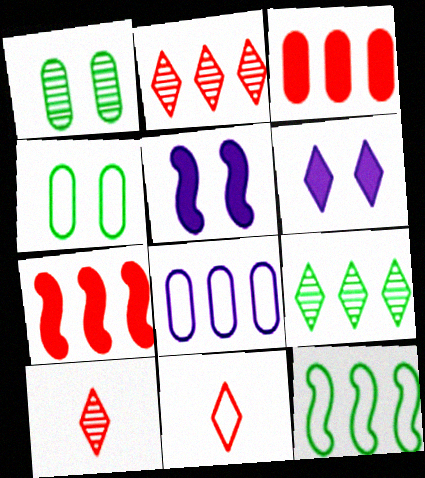[[6, 9, 11], 
[7, 8, 9]]